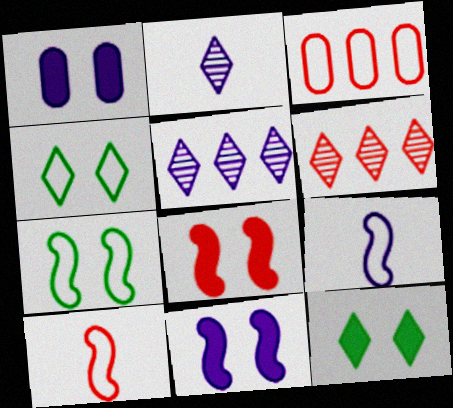[[1, 5, 9], 
[1, 8, 12], 
[3, 4, 9]]